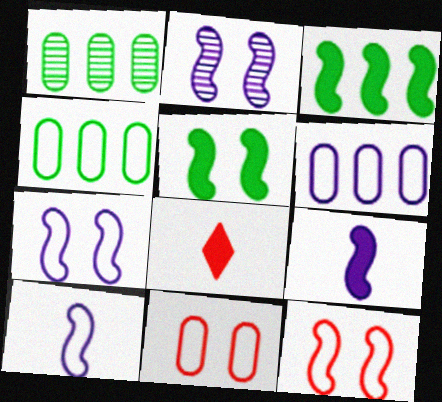[[1, 7, 8], 
[2, 4, 8], 
[2, 5, 12]]